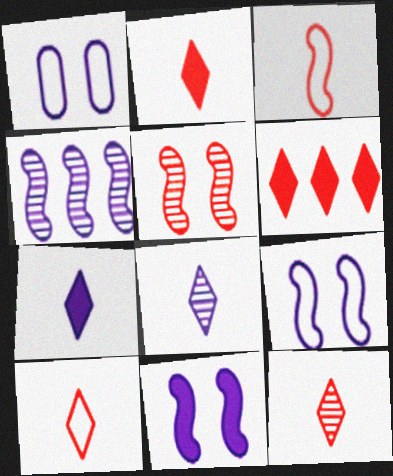[[1, 4, 7], 
[2, 10, 12]]